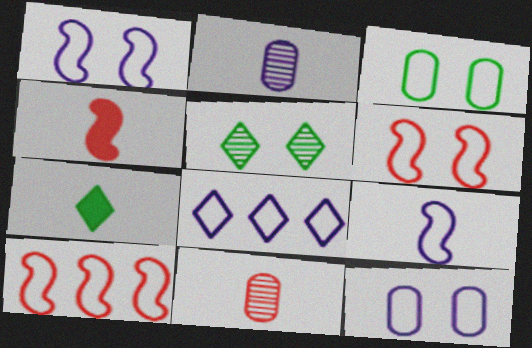[[7, 9, 11], 
[8, 9, 12]]